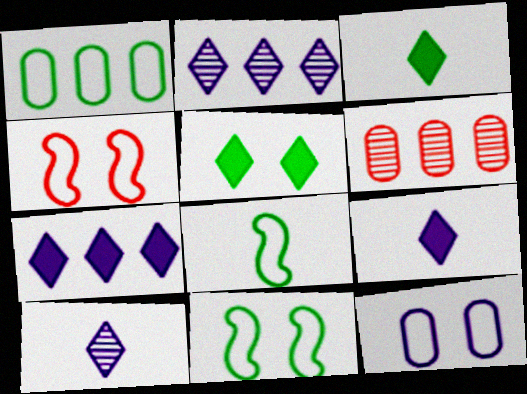[[6, 9, 11]]